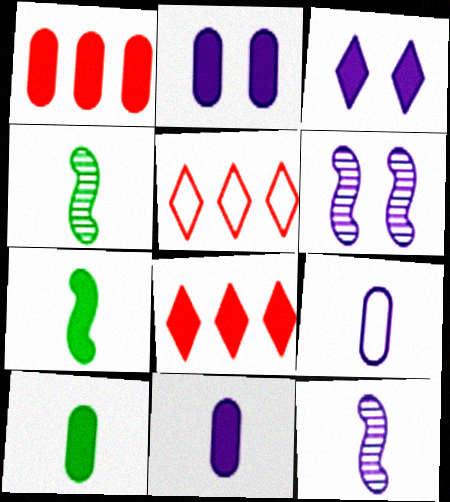[[1, 2, 10], 
[1, 3, 7], 
[2, 4, 5], 
[2, 7, 8], 
[5, 6, 10]]